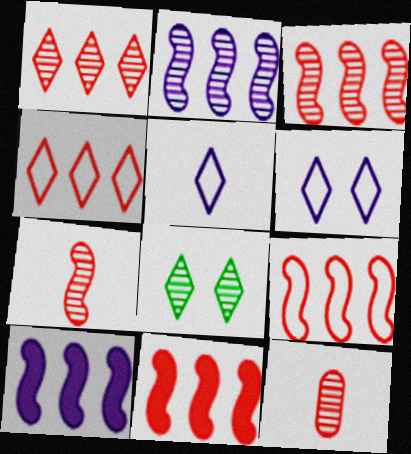[[2, 8, 12], 
[3, 9, 11]]